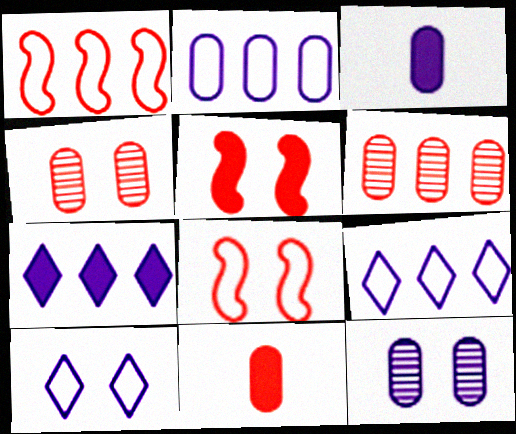[[2, 3, 12]]